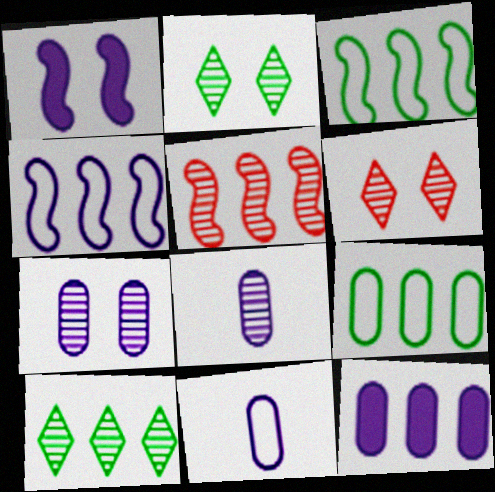[[2, 5, 8], 
[7, 11, 12]]